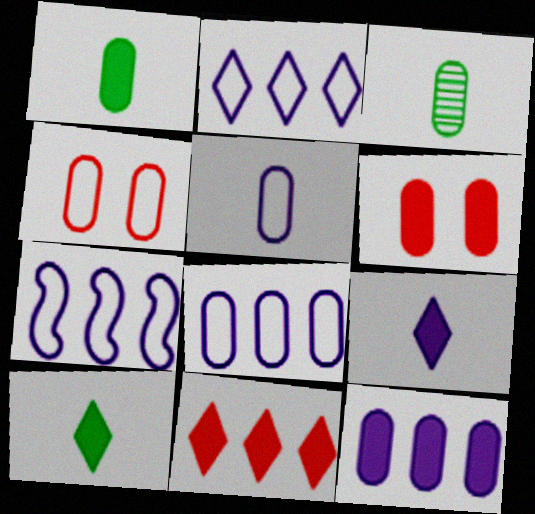[[1, 6, 12], 
[2, 7, 8], 
[3, 4, 12], 
[3, 6, 8]]